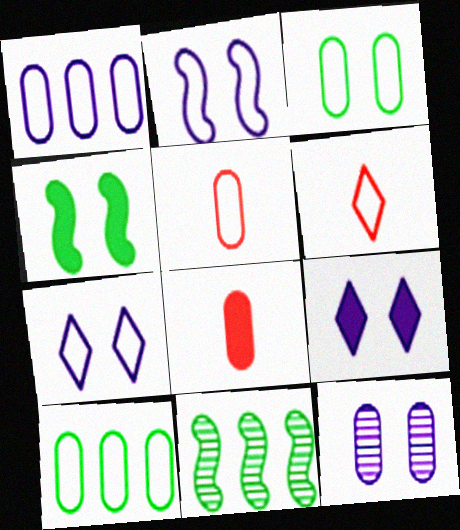[[1, 3, 5], 
[2, 6, 10], 
[2, 9, 12], 
[5, 9, 11], 
[7, 8, 11], 
[8, 10, 12]]